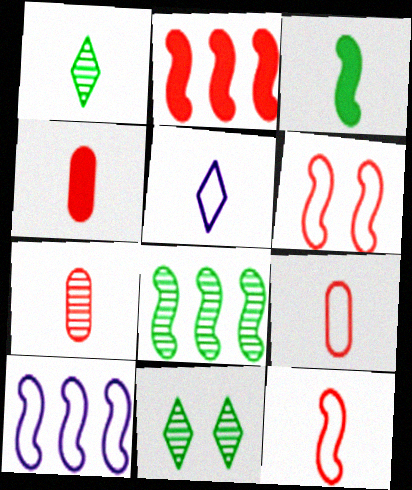[[2, 8, 10], 
[3, 5, 7], 
[4, 7, 9], 
[4, 10, 11]]